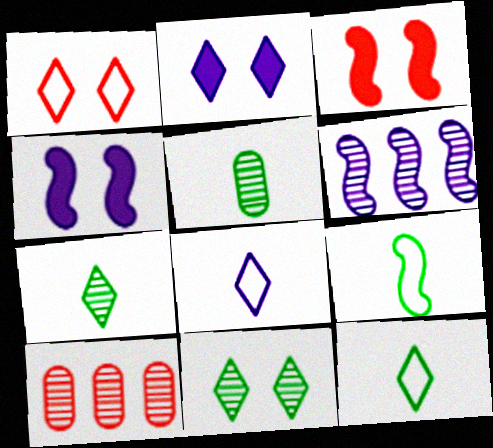[[1, 2, 11], 
[2, 9, 10], 
[3, 6, 9], 
[4, 10, 12]]